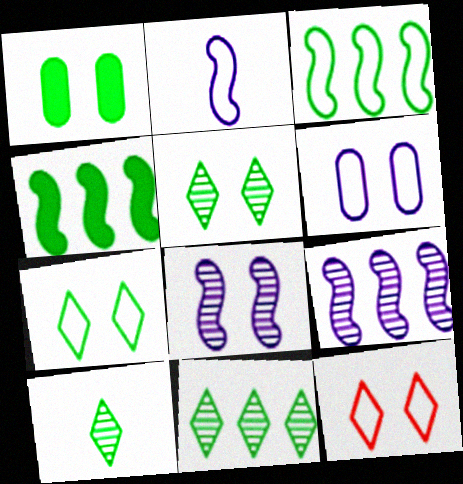[[1, 3, 10], 
[1, 8, 12], 
[5, 10, 11]]